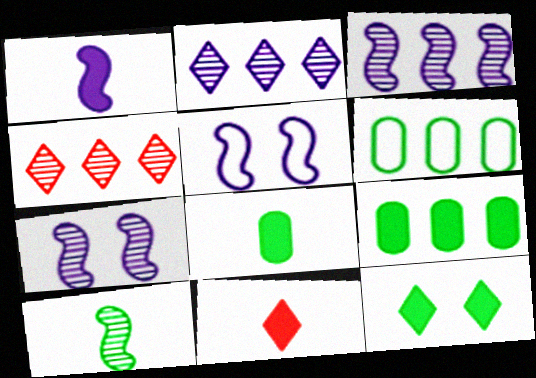[[1, 3, 5], 
[1, 8, 11], 
[4, 5, 8], 
[6, 7, 11], 
[6, 10, 12]]